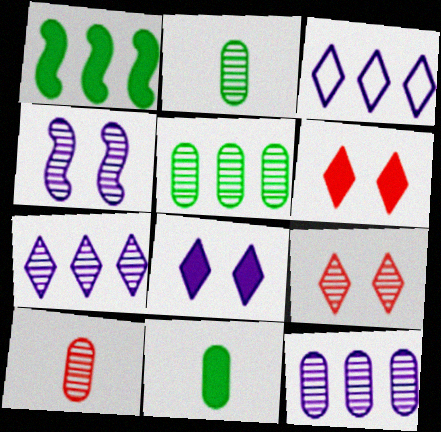[]